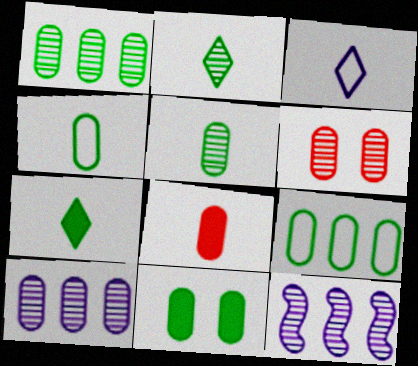[[1, 4, 11], 
[2, 6, 12], 
[5, 6, 10], 
[5, 9, 11]]